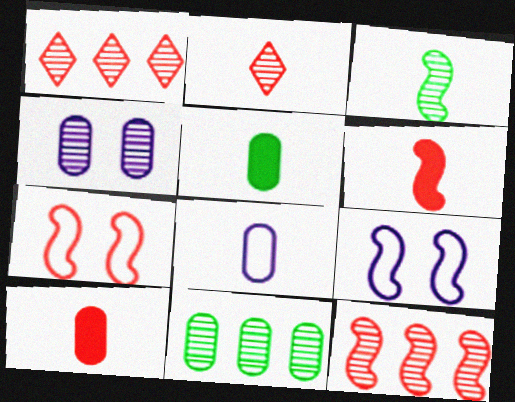[[1, 3, 4], 
[1, 5, 9], 
[1, 7, 10], 
[6, 7, 12]]